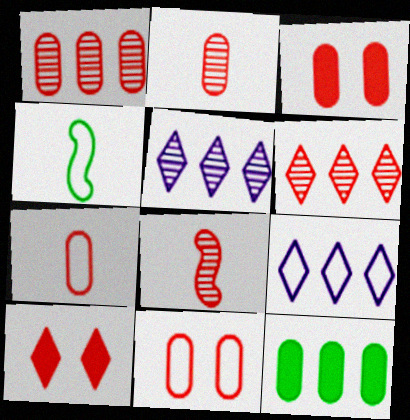[[1, 3, 7], 
[3, 4, 5], 
[4, 9, 11]]